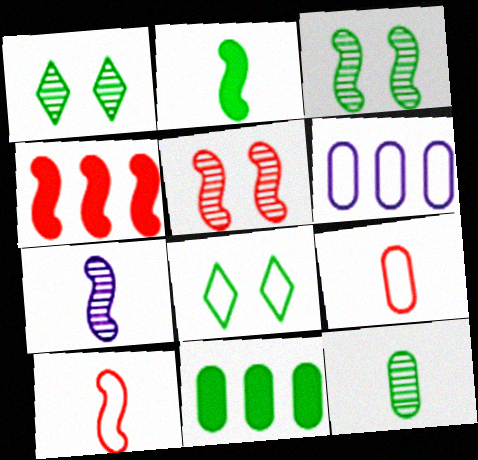[[2, 7, 10], 
[4, 5, 10], 
[6, 8, 10]]